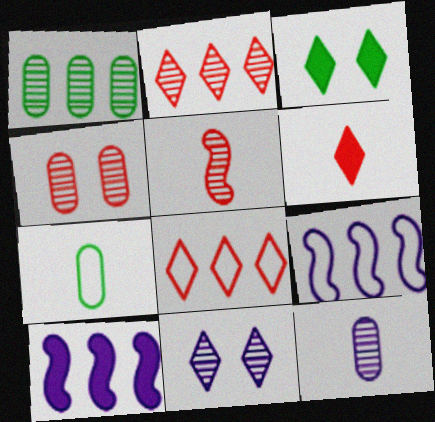[[1, 4, 12], 
[1, 5, 11], 
[1, 8, 10], 
[2, 4, 5]]